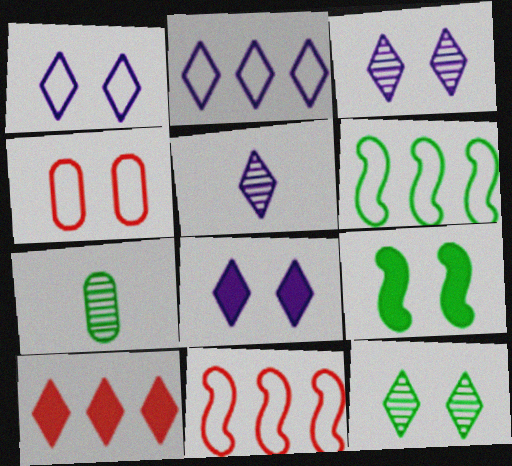[[1, 3, 8], 
[2, 5, 8], 
[3, 4, 9], 
[7, 8, 11]]